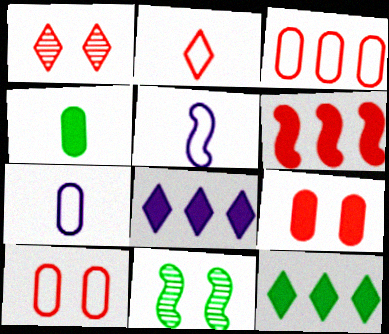[[5, 6, 11]]